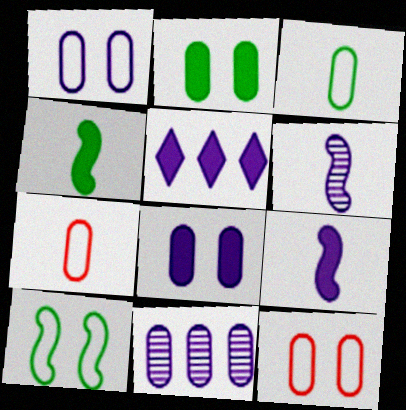[[1, 5, 6], 
[2, 7, 11], 
[5, 8, 9]]